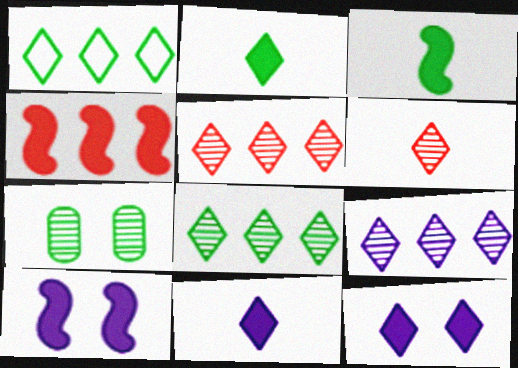[[1, 3, 7], 
[1, 6, 12], 
[3, 4, 10], 
[5, 8, 9]]